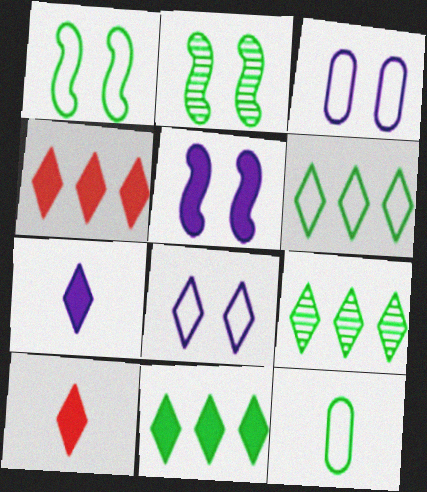[[1, 6, 12], 
[2, 11, 12], 
[6, 9, 11], 
[8, 9, 10]]